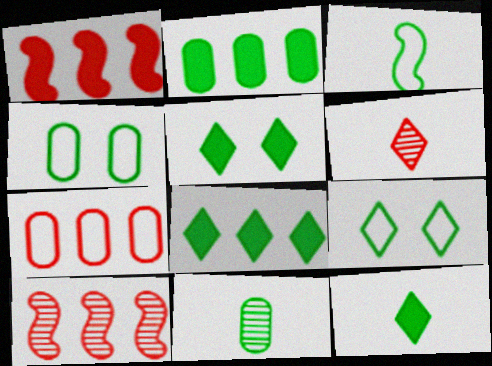[[2, 4, 11], 
[3, 11, 12], 
[5, 8, 12]]